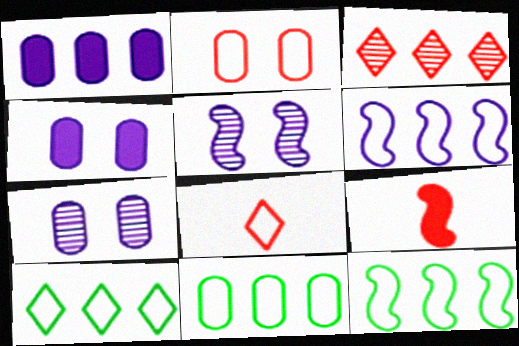[[1, 3, 12], 
[2, 3, 9], 
[5, 9, 12], 
[7, 9, 10], 
[10, 11, 12]]